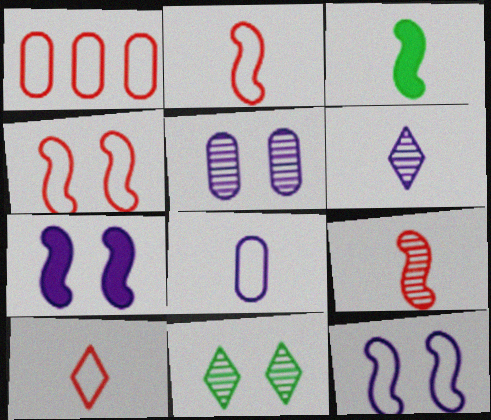[[1, 4, 10]]